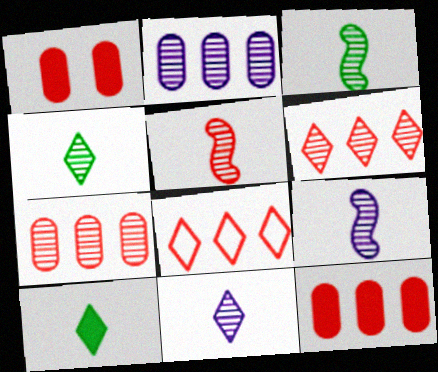[[1, 5, 8], 
[3, 5, 9]]